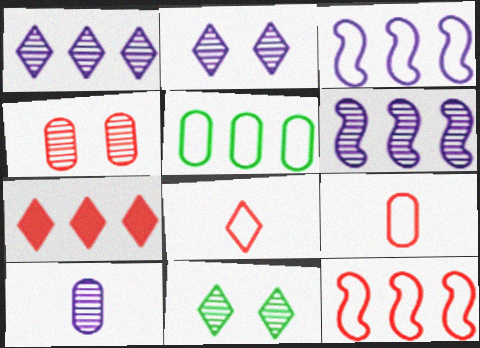[[2, 6, 10], 
[5, 6, 7]]